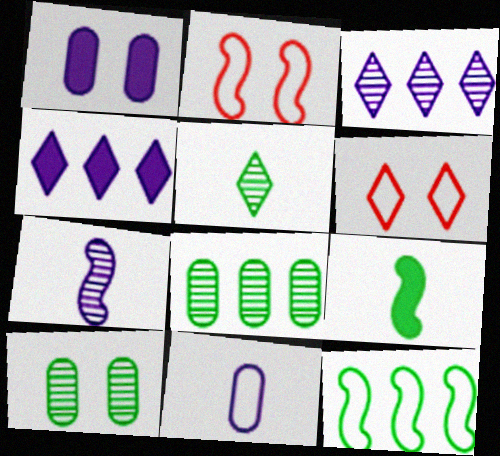[[4, 5, 6], 
[6, 11, 12]]